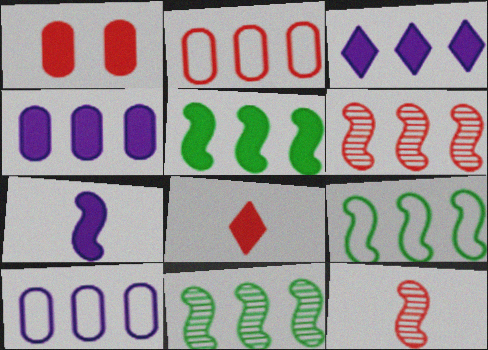[[2, 3, 11], 
[5, 9, 11]]